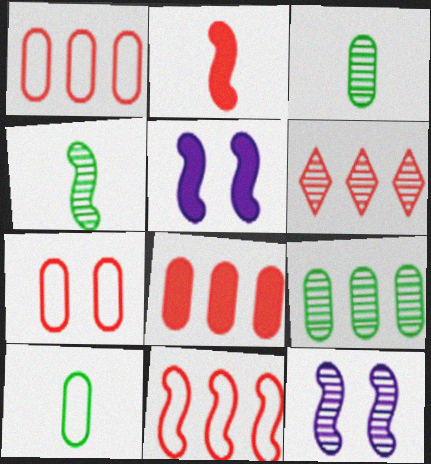[[2, 6, 7], 
[3, 6, 12], 
[4, 5, 11], 
[5, 6, 10], 
[6, 8, 11]]